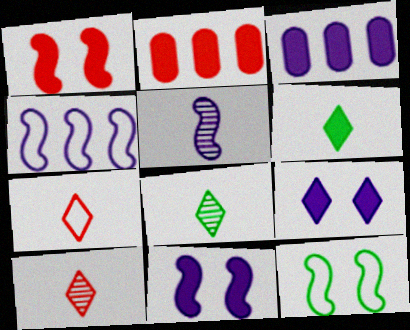[[1, 3, 6], 
[2, 6, 11], 
[3, 10, 12], 
[4, 5, 11]]